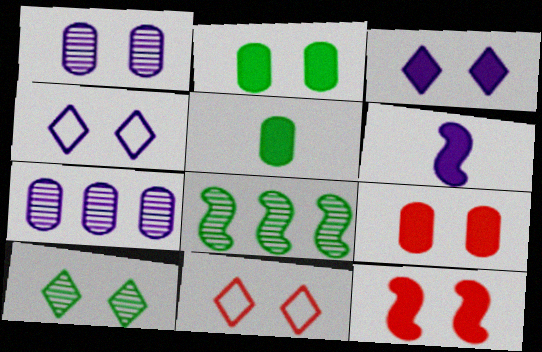[[2, 3, 12], 
[3, 10, 11], 
[4, 6, 7]]